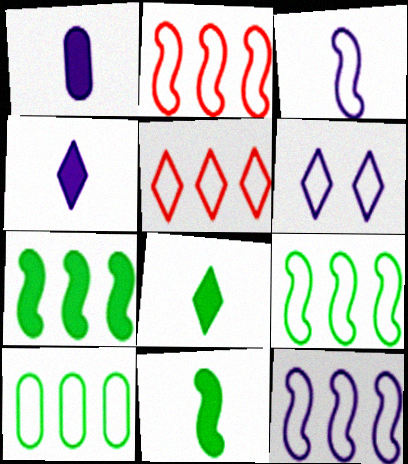[[2, 9, 12], 
[5, 10, 12]]